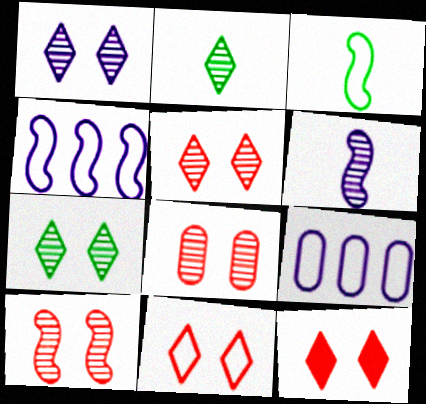[[1, 5, 7], 
[3, 9, 11], 
[5, 8, 10], 
[5, 11, 12]]